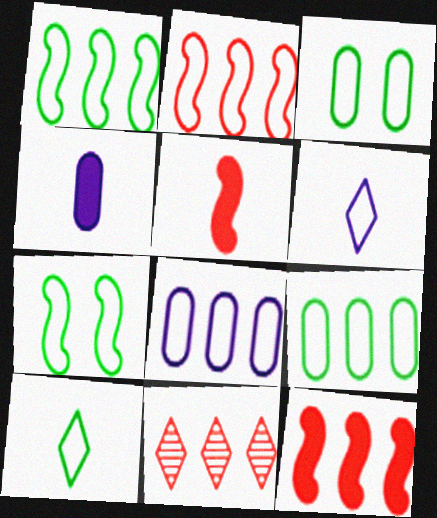[[1, 3, 10], 
[2, 3, 6], 
[4, 7, 11], 
[7, 9, 10]]